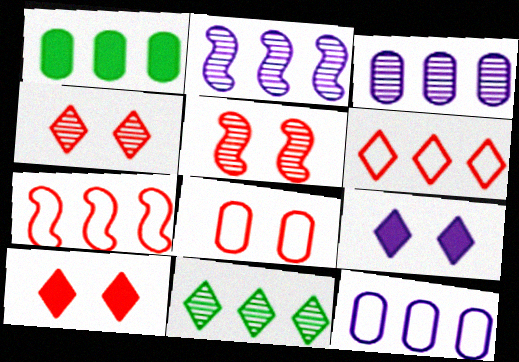[[1, 2, 6], 
[5, 8, 10]]